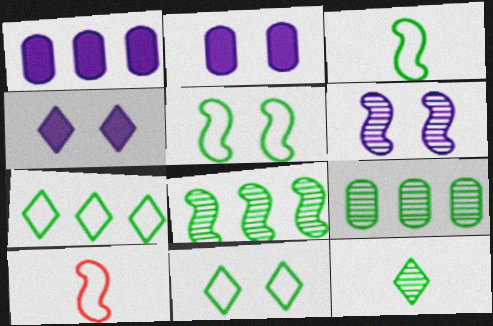[[4, 9, 10]]